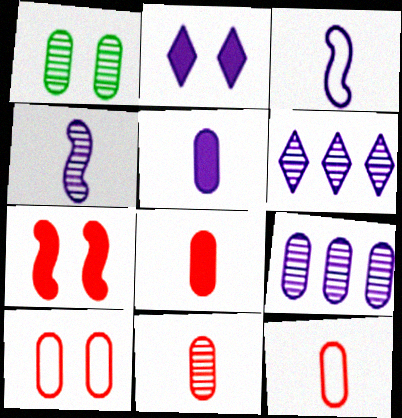[[1, 9, 11], 
[2, 3, 9], 
[8, 11, 12]]